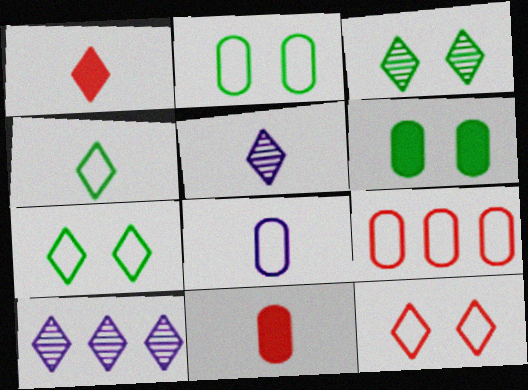[[1, 4, 5], 
[1, 7, 10], 
[2, 8, 9]]